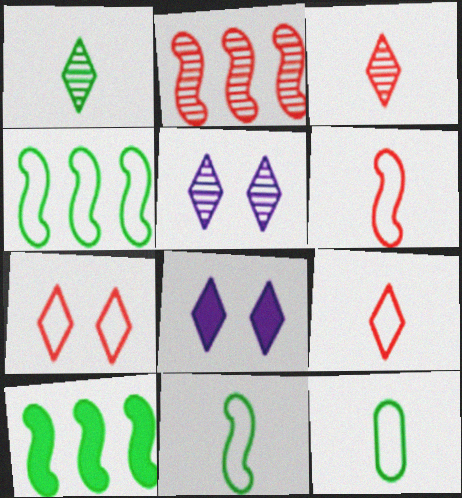[[2, 8, 12]]